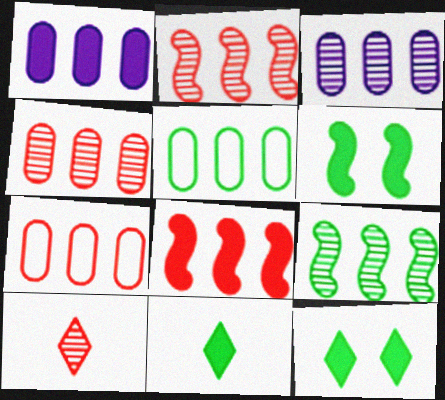[[1, 4, 5]]